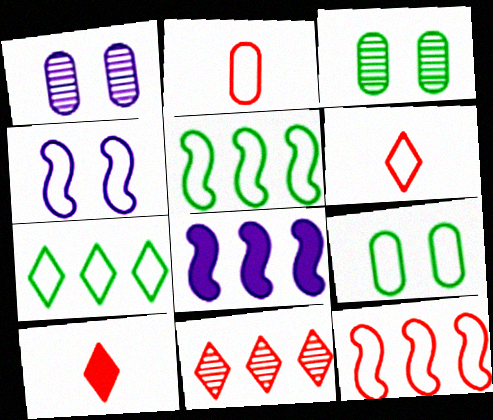[[1, 5, 10], 
[2, 4, 7], 
[3, 6, 8]]